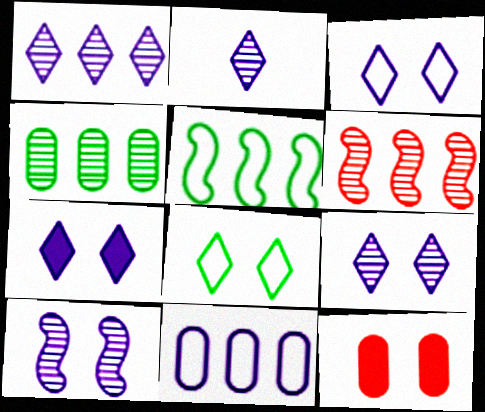[[1, 2, 9], 
[1, 4, 6], 
[2, 5, 12], 
[3, 7, 9], 
[8, 10, 12]]